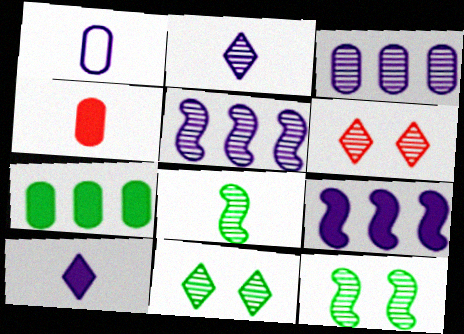[[3, 6, 8]]